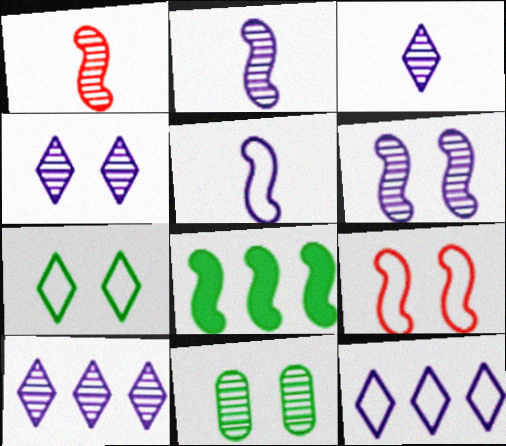[[1, 10, 11], 
[2, 8, 9], 
[3, 4, 10]]